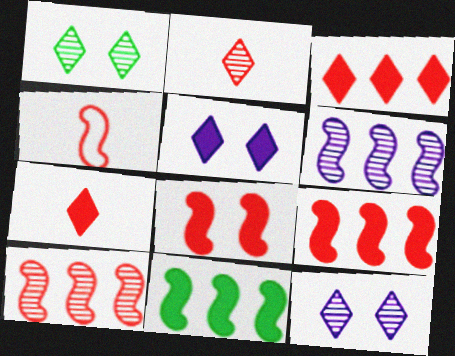[[4, 8, 10]]